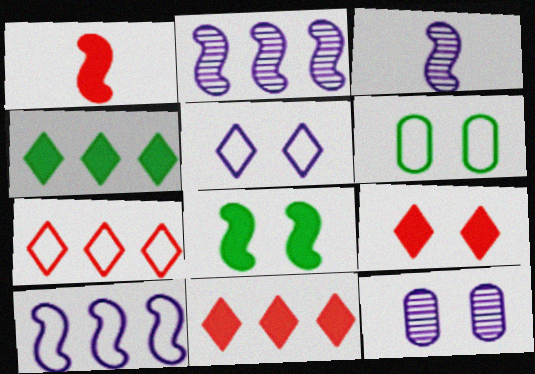[[3, 6, 11]]